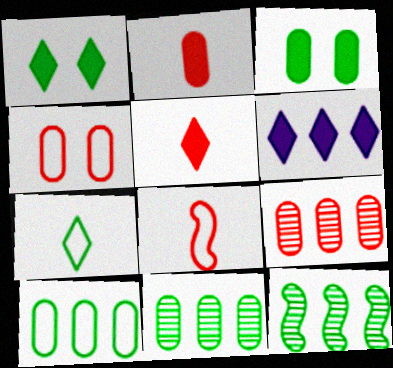[[1, 5, 6], 
[2, 4, 9], 
[3, 7, 12]]